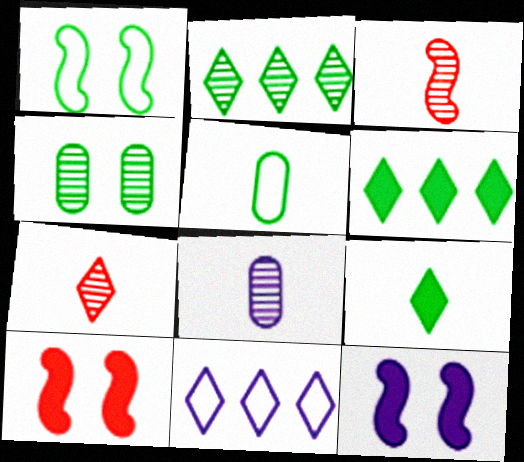[[8, 11, 12]]